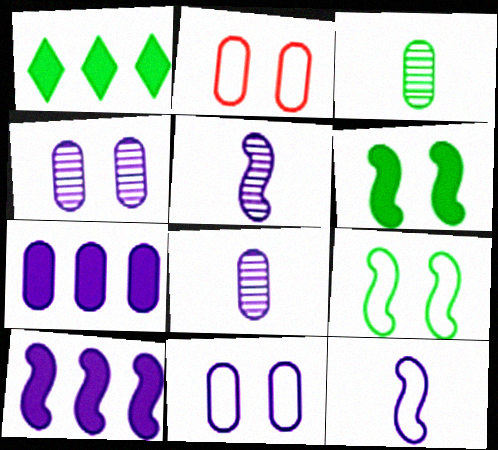[[1, 2, 5], 
[1, 3, 9], 
[2, 3, 7], 
[7, 8, 11]]